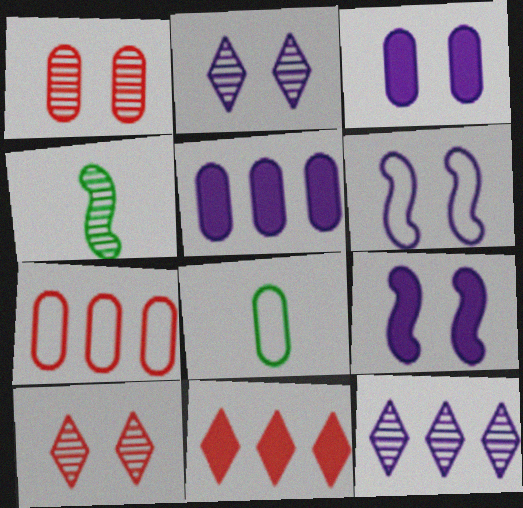[[1, 4, 12], 
[1, 5, 8], 
[2, 3, 6]]